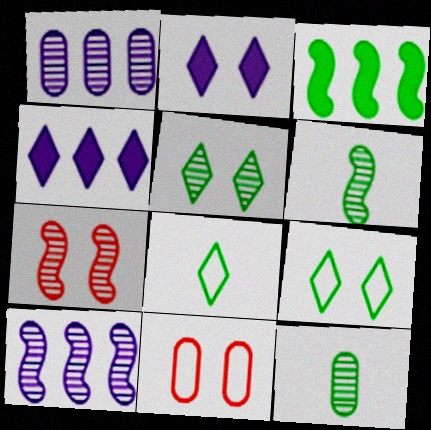[[3, 9, 12], 
[4, 6, 11], 
[6, 7, 10]]